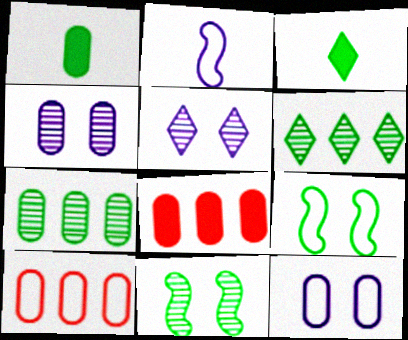[[1, 4, 10], 
[1, 6, 9], 
[3, 7, 9]]